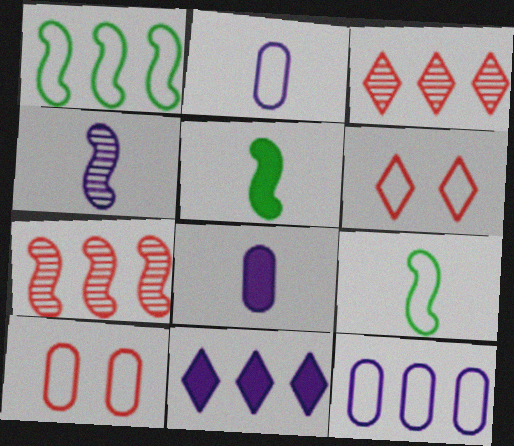[[1, 2, 6], 
[6, 9, 12]]